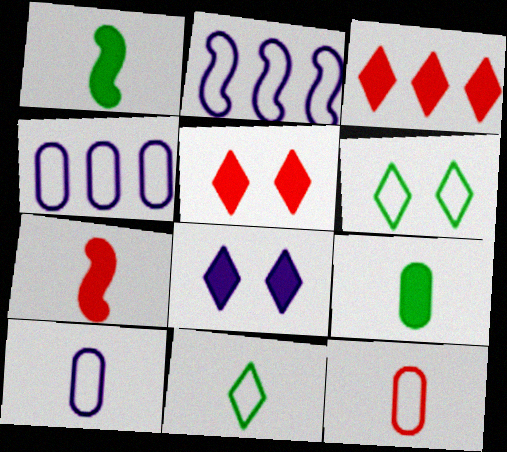[[2, 6, 12]]